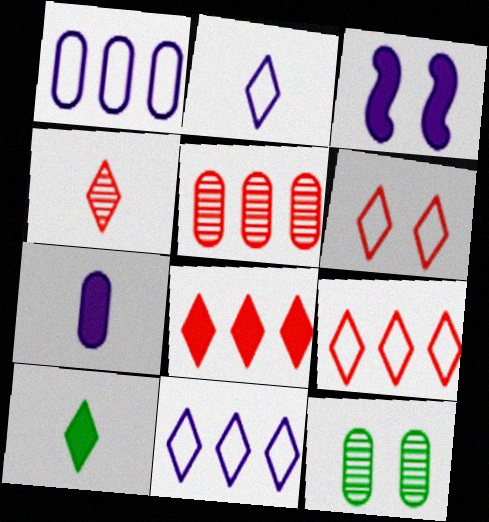[[2, 4, 10], 
[3, 6, 12], 
[4, 6, 8]]